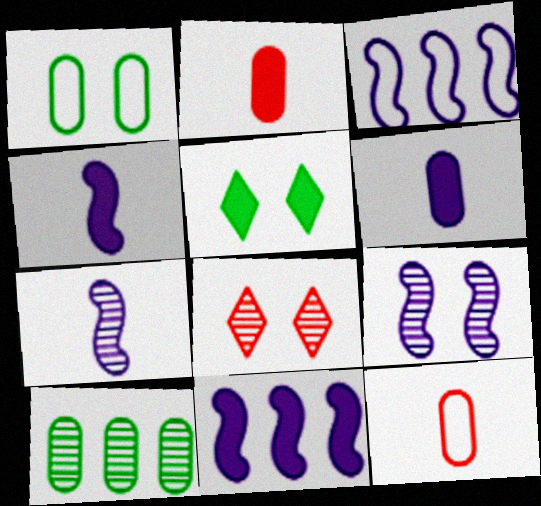[[2, 5, 11], 
[3, 4, 9], 
[7, 8, 10]]